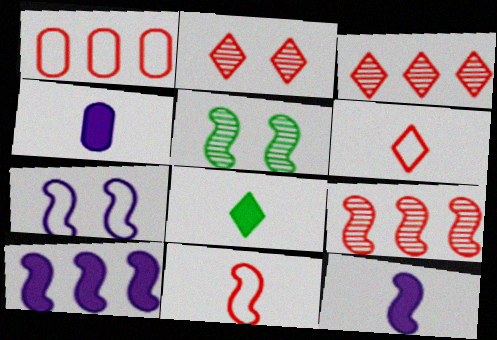[[5, 10, 11]]